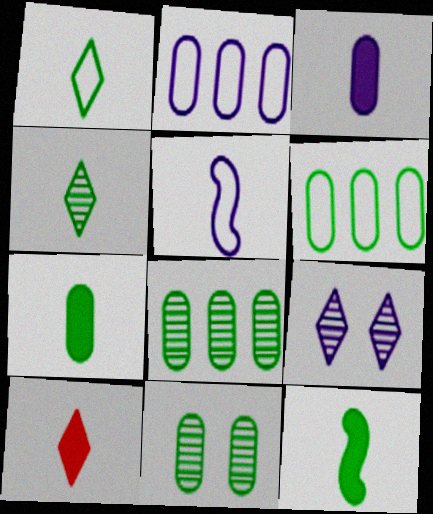[[3, 10, 12], 
[6, 7, 11]]